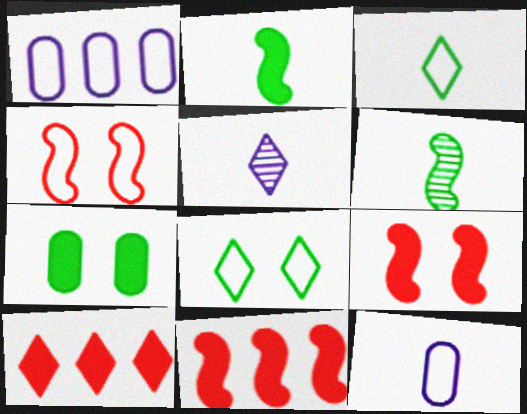[[1, 3, 4], 
[5, 8, 10]]